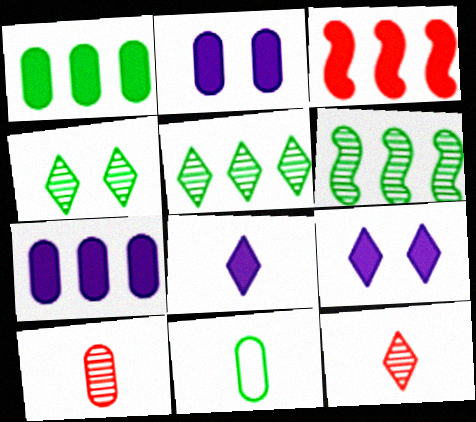[]